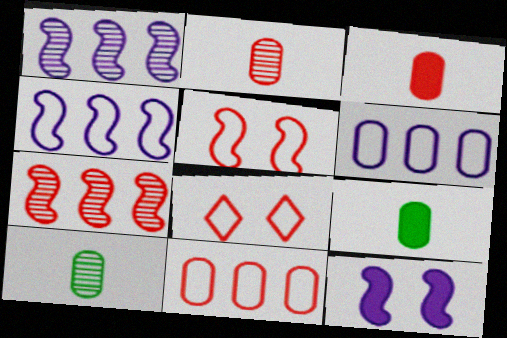[[1, 8, 9], 
[3, 7, 8]]